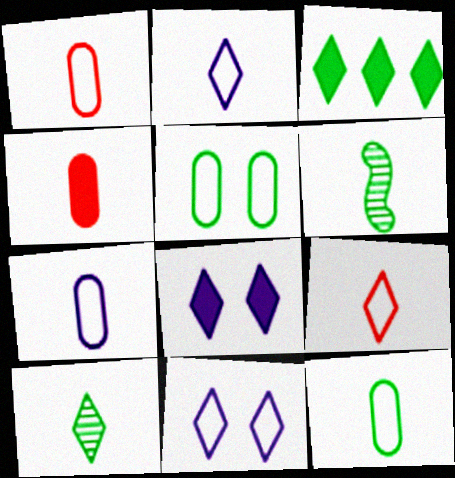[[1, 7, 12], 
[2, 4, 6], 
[3, 5, 6]]